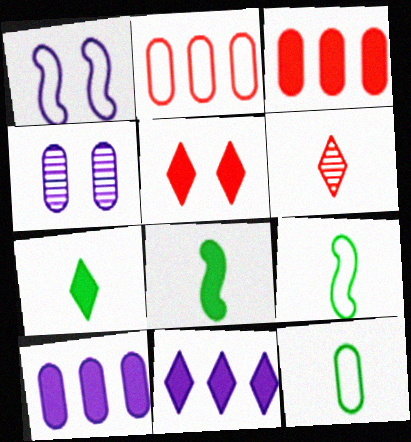[[3, 4, 12], 
[5, 7, 11], 
[5, 8, 10]]